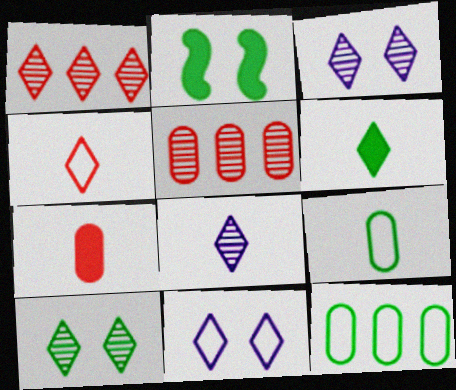[[1, 6, 11], 
[1, 8, 10], 
[4, 6, 8]]